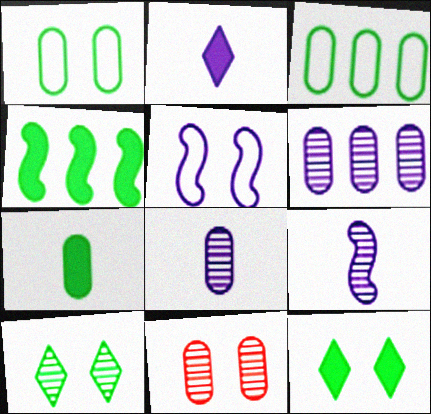[[2, 5, 6], 
[4, 7, 12], 
[5, 11, 12]]